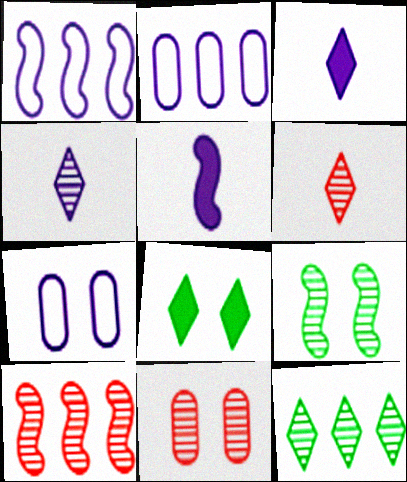[[6, 10, 11]]